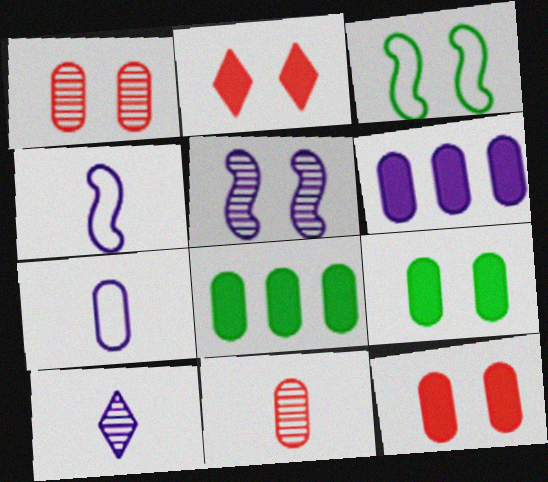[[1, 7, 8]]